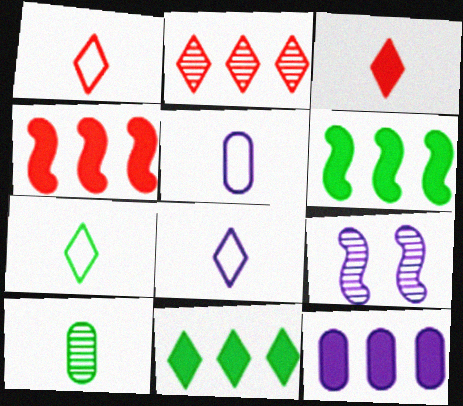[[1, 7, 8], 
[2, 9, 10], 
[4, 11, 12], 
[8, 9, 12]]